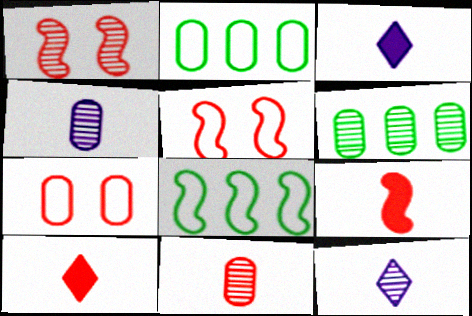[[1, 2, 3], 
[1, 6, 12], 
[3, 5, 6]]